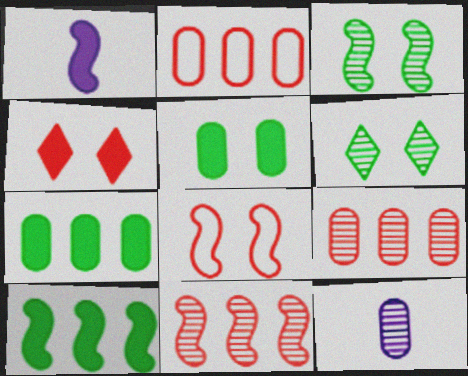[[1, 2, 6], 
[1, 4, 7], 
[2, 5, 12], 
[6, 11, 12]]